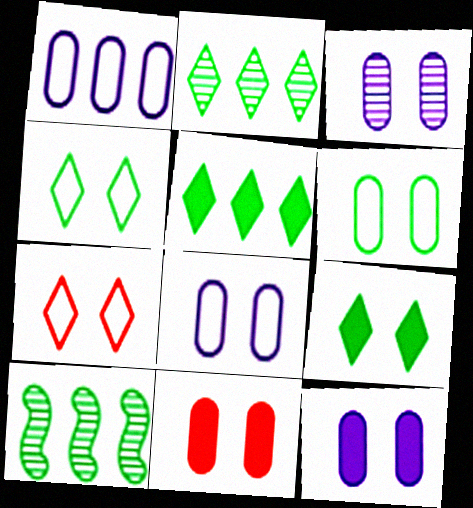[[3, 6, 11], 
[3, 8, 12]]